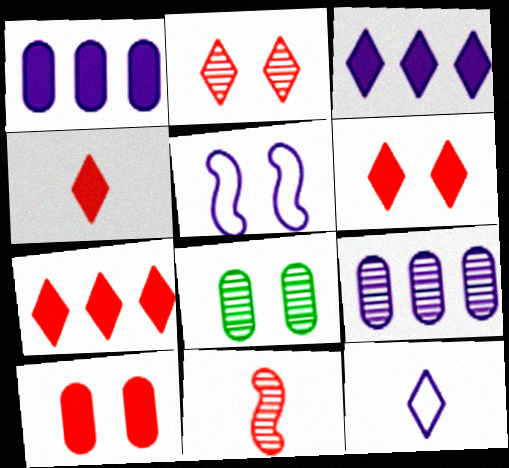[[4, 6, 7], 
[5, 6, 8]]